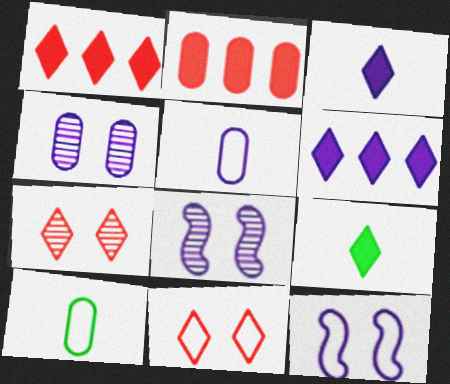[[1, 8, 10], 
[2, 4, 10], 
[5, 6, 8]]